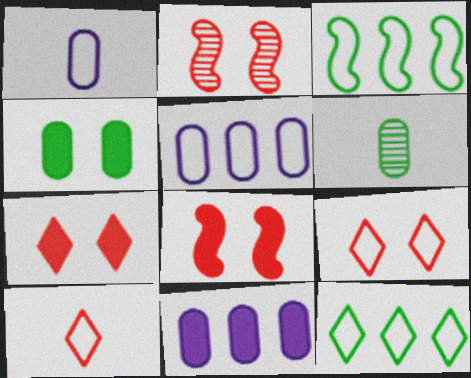[[1, 3, 9]]